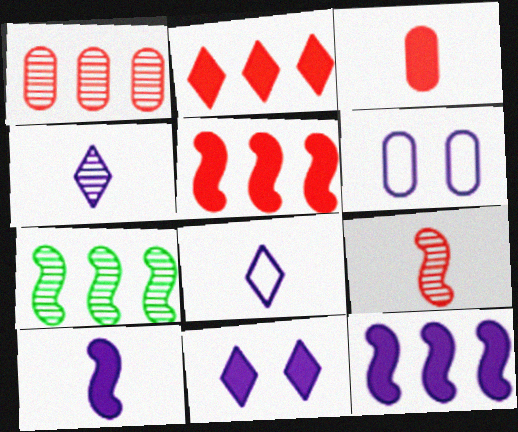[[4, 6, 12]]